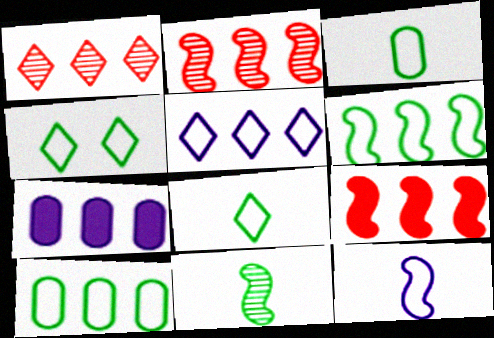[[1, 6, 7], 
[3, 4, 6]]